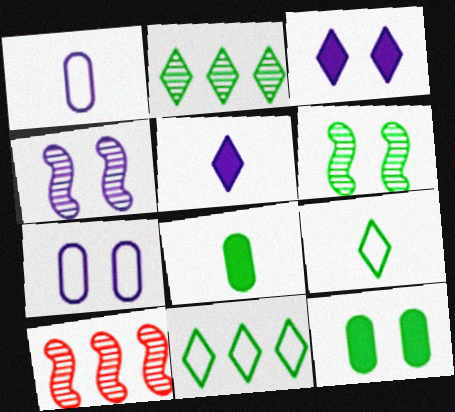[[3, 4, 7], 
[6, 8, 11]]